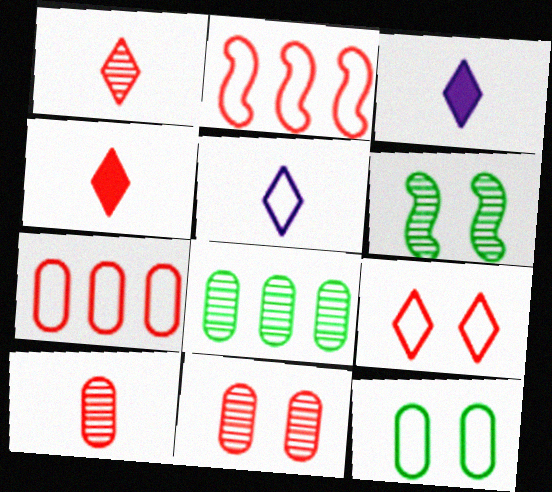[[2, 4, 11], 
[2, 5, 12], 
[3, 6, 7]]